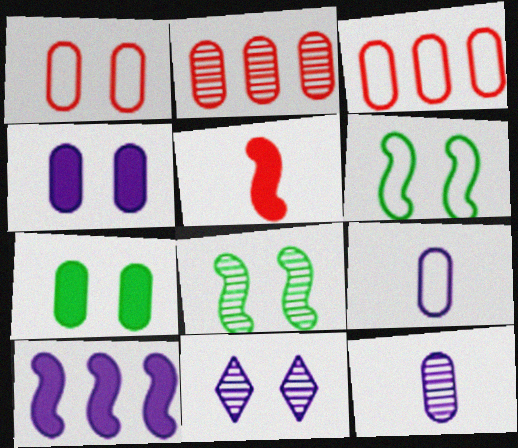[[2, 7, 9], 
[3, 7, 12], 
[9, 10, 11]]